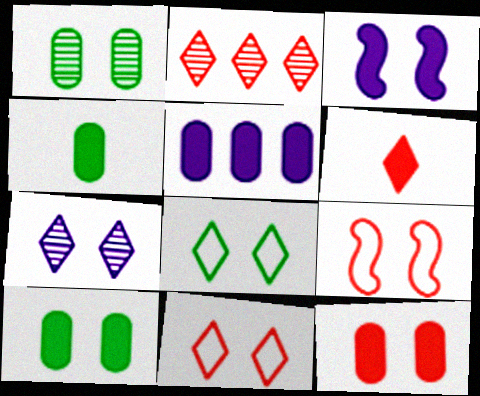[[1, 3, 11], 
[2, 6, 11], 
[4, 5, 12], 
[7, 9, 10]]